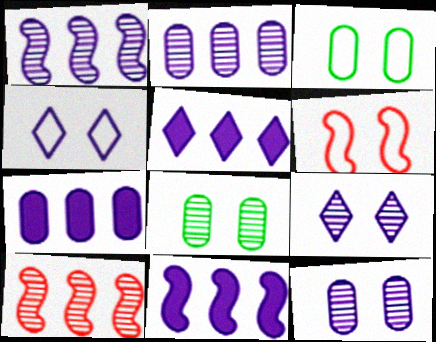[[3, 4, 6], 
[5, 7, 11]]